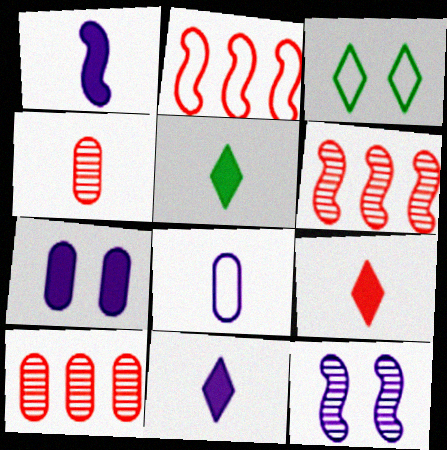[[1, 3, 10], 
[2, 3, 8], 
[5, 9, 11]]